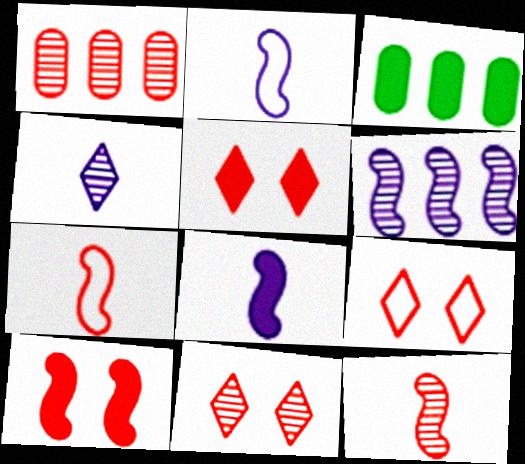[[1, 5, 7], 
[1, 11, 12], 
[2, 3, 11], 
[3, 5, 8], 
[5, 9, 11]]